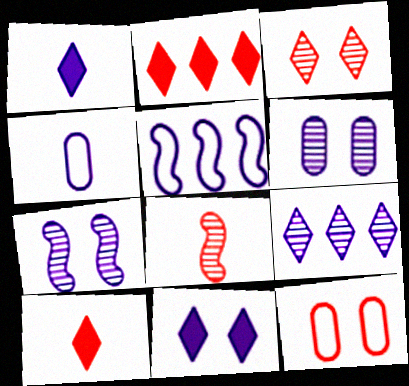[[1, 5, 6], 
[2, 8, 12]]